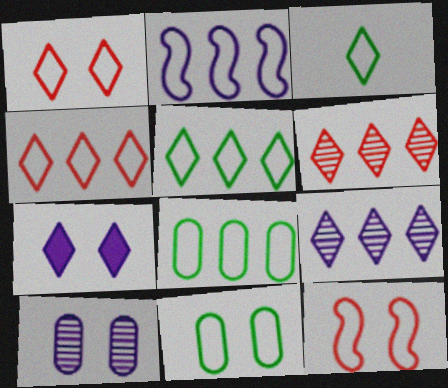[[2, 4, 8], 
[3, 6, 7]]